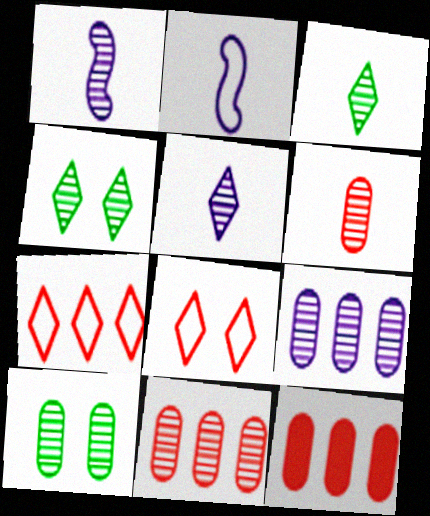[[1, 3, 6], 
[1, 4, 11], 
[2, 4, 12], 
[6, 9, 10]]